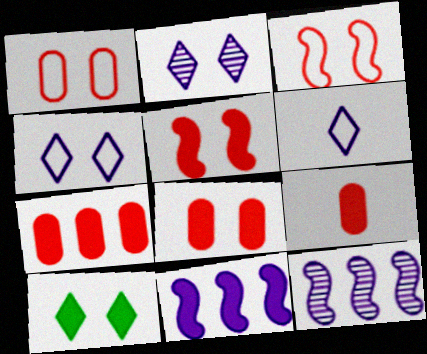[[7, 8, 9], 
[9, 10, 11]]